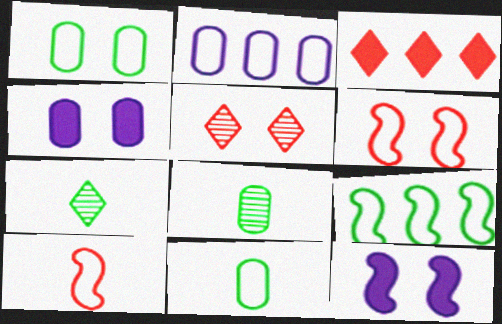[[1, 5, 12]]